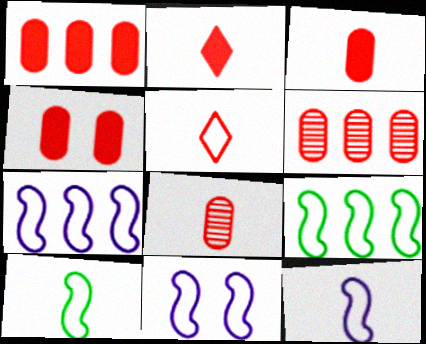[[1, 3, 4], 
[7, 11, 12]]